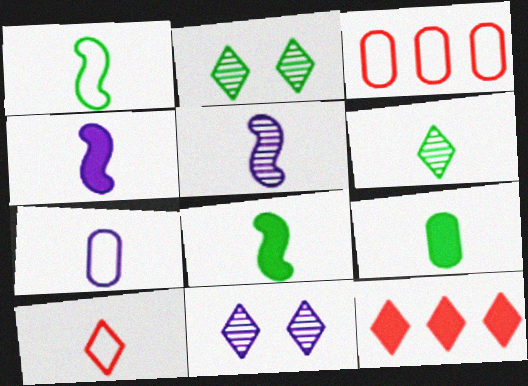[[1, 6, 9], 
[1, 7, 10], 
[2, 3, 4], 
[3, 8, 11], 
[5, 9, 10]]